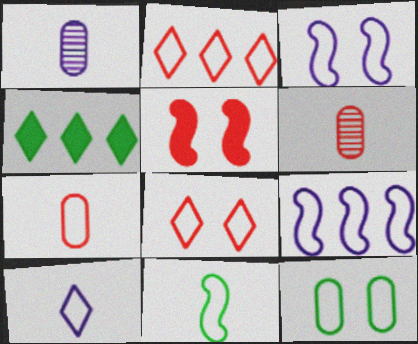[[2, 5, 6], 
[3, 4, 6], 
[3, 8, 12], 
[7, 10, 11]]